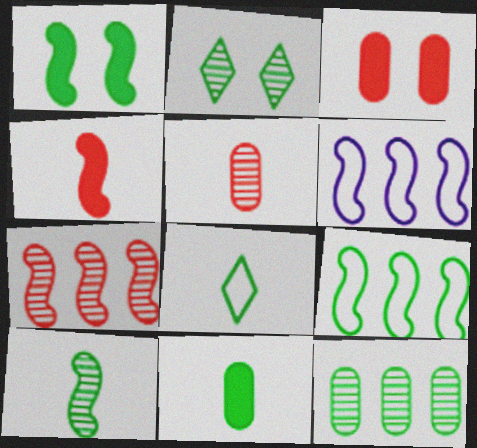[[1, 8, 12], 
[1, 9, 10], 
[2, 9, 11], 
[2, 10, 12], 
[8, 10, 11]]